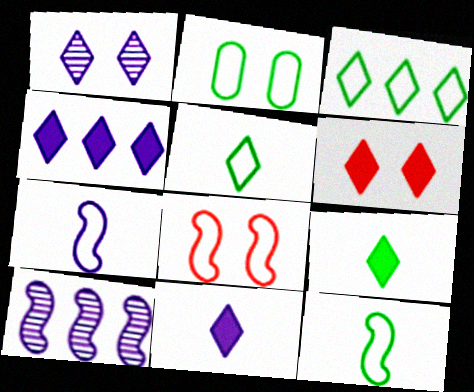[[2, 3, 12], 
[4, 6, 9]]